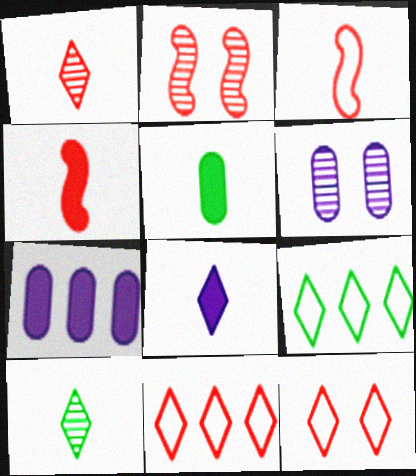[[4, 5, 8], 
[4, 6, 9]]